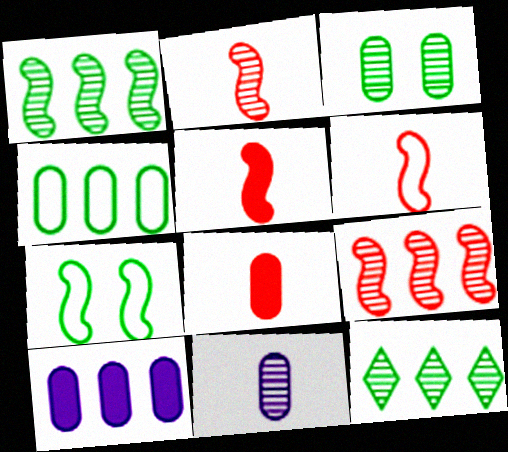[[2, 5, 6]]